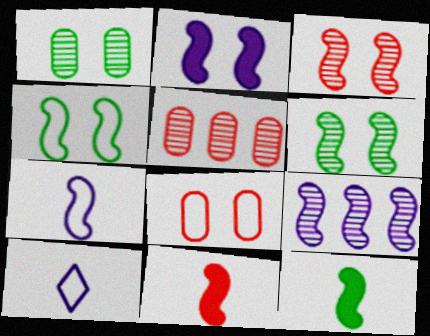[[2, 3, 4], 
[2, 7, 9], 
[4, 9, 11]]